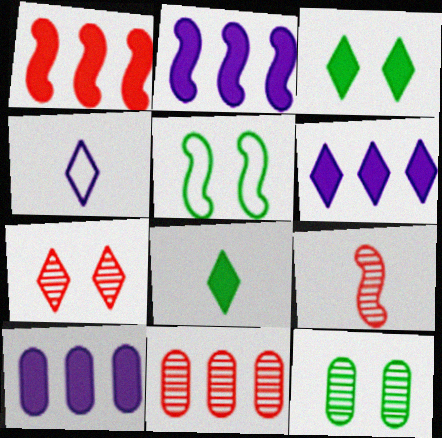[[1, 4, 12], 
[2, 5, 9], 
[2, 6, 10], 
[3, 5, 12], 
[7, 9, 11]]